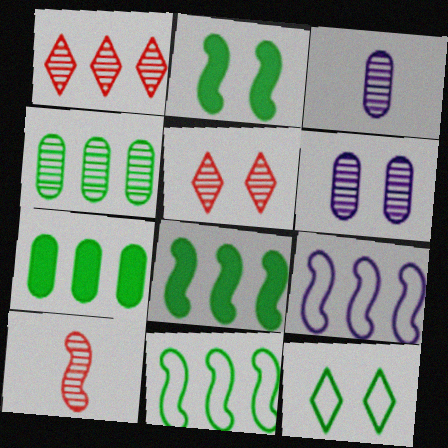[[1, 7, 9], 
[2, 9, 10]]